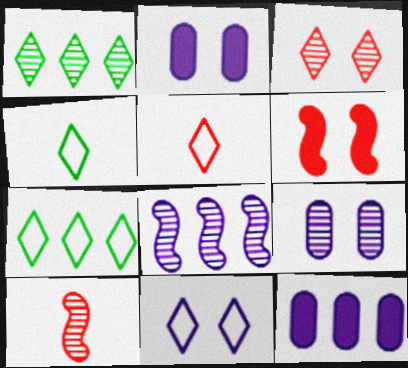[[1, 9, 10], 
[2, 7, 10], 
[5, 7, 11]]